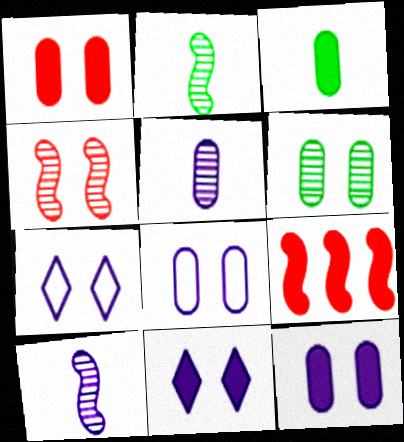[[1, 6, 8], 
[3, 9, 11]]